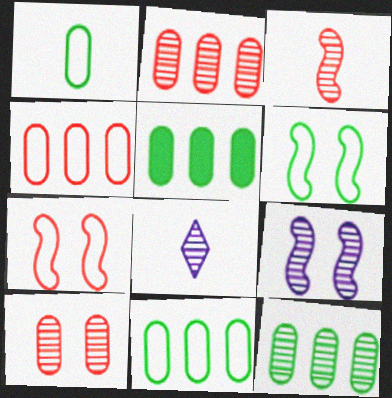[[5, 7, 8], 
[5, 11, 12]]